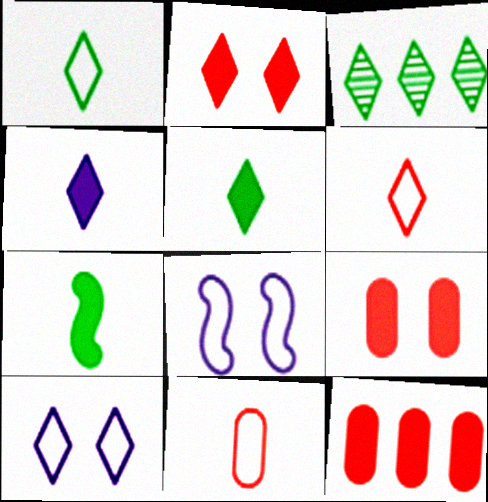[]